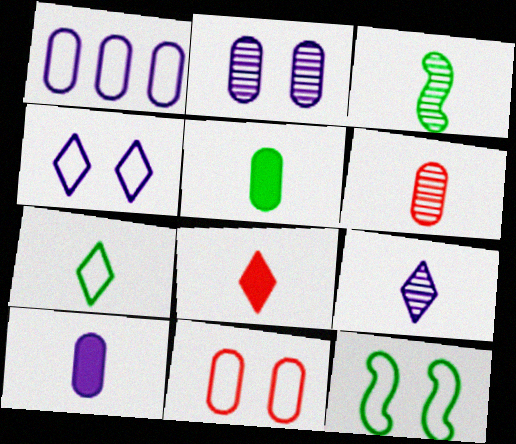[[1, 2, 10], 
[3, 5, 7], 
[3, 6, 9], 
[4, 11, 12], 
[7, 8, 9]]